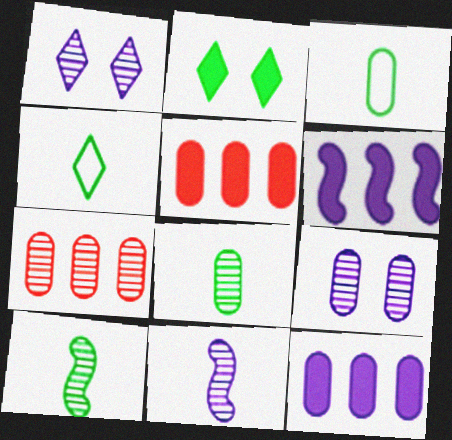[[1, 7, 10], 
[3, 5, 9], 
[7, 8, 9]]